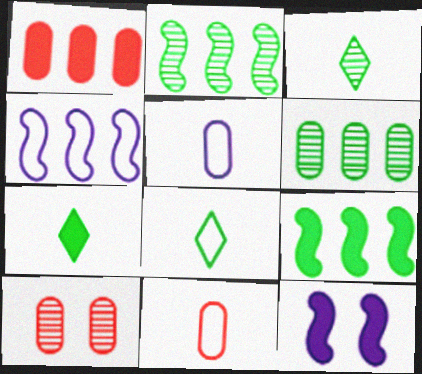[[1, 7, 12], 
[1, 10, 11], 
[3, 7, 8], 
[4, 7, 10]]